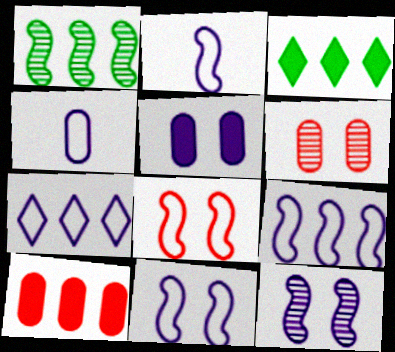[[1, 7, 10], 
[2, 3, 6], 
[2, 9, 11], 
[4, 7, 11]]